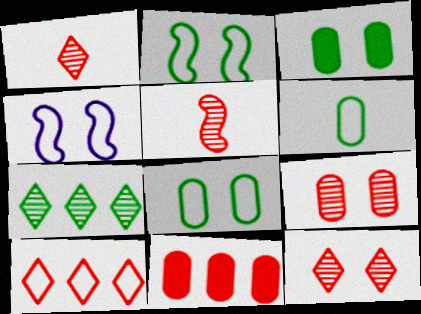[[3, 4, 12], 
[4, 6, 10]]